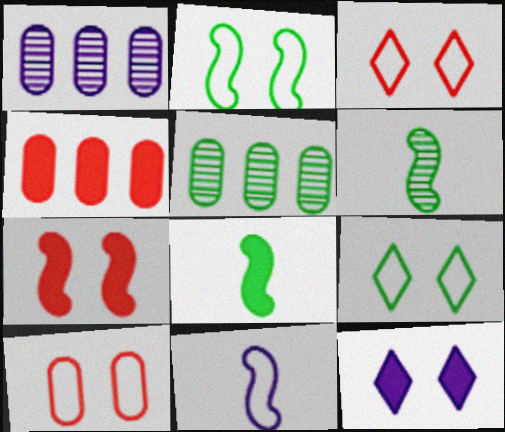[[1, 3, 8], 
[1, 11, 12], 
[4, 8, 12], 
[5, 8, 9]]